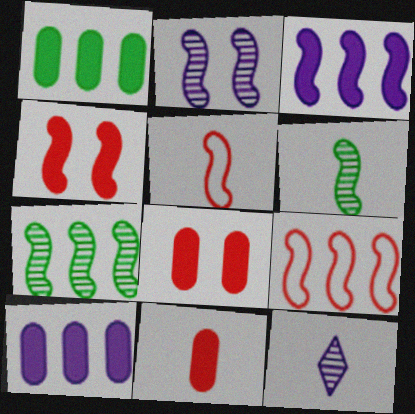[[3, 7, 9]]